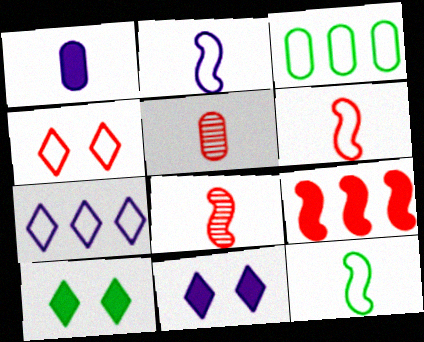[[1, 9, 10], 
[2, 3, 4], 
[2, 6, 12], 
[3, 8, 11], 
[4, 5, 9]]